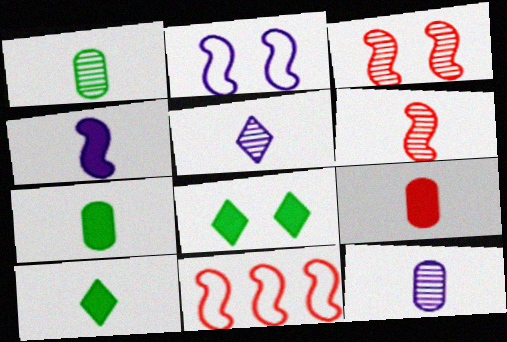[[1, 5, 6], 
[4, 9, 10], 
[8, 11, 12]]